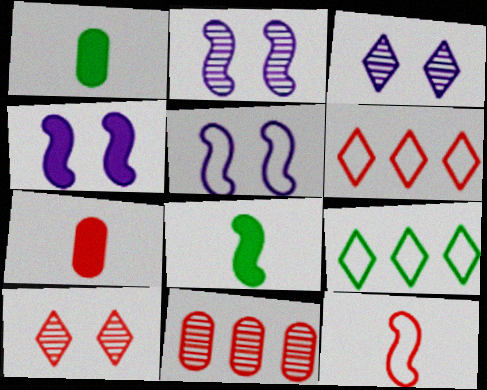[[1, 2, 6], 
[2, 4, 5], 
[2, 7, 9]]